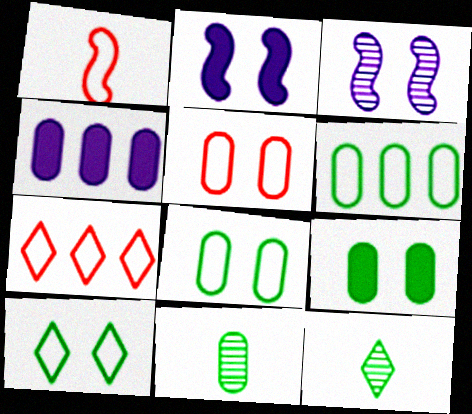[[1, 5, 7], 
[2, 7, 11], 
[4, 5, 11], 
[6, 9, 11]]